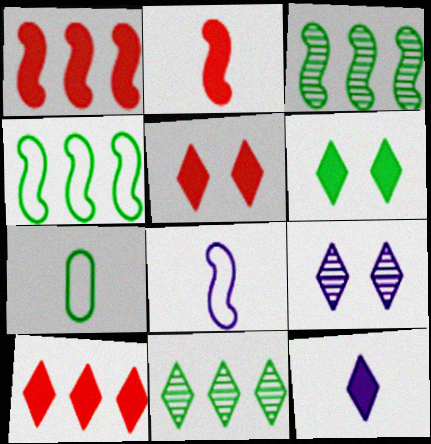[[1, 7, 9], 
[3, 6, 7], 
[6, 10, 12]]